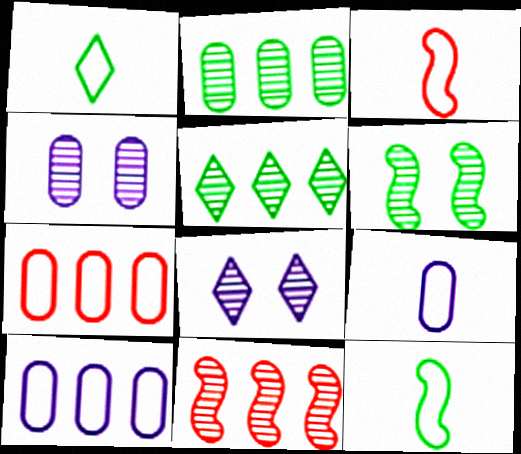[[1, 3, 9]]